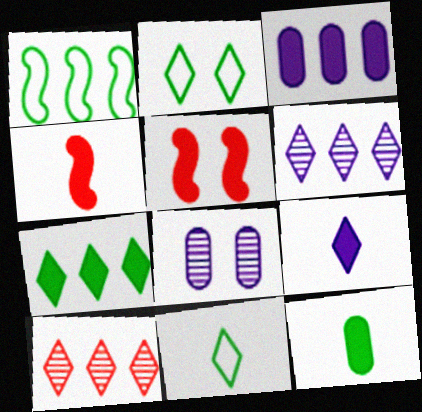[[1, 3, 10], 
[2, 5, 8], 
[2, 9, 10], 
[4, 9, 12]]